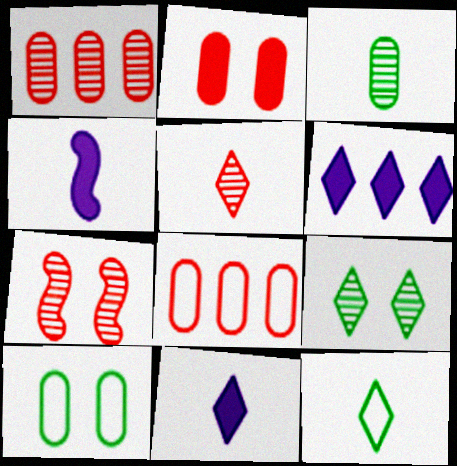[[1, 5, 7], 
[4, 8, 9], 
[5, 11, 12]]